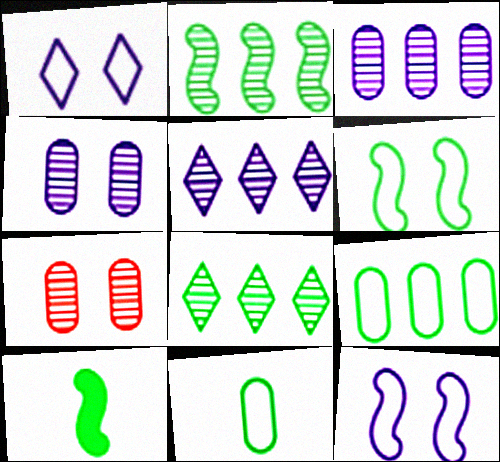[[2, 6, 10]]